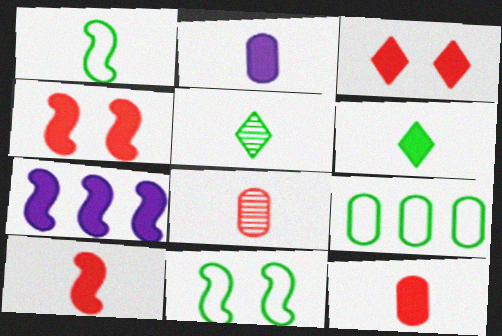[[2, 6, 10]]